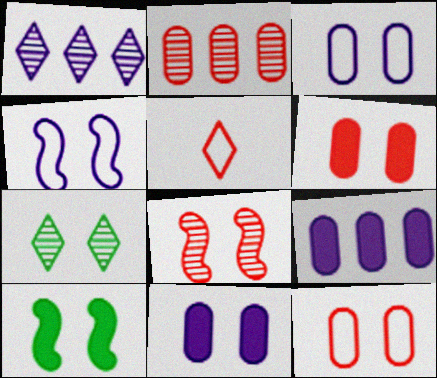[[4, 6, 7], 
[4, 8, 10]]